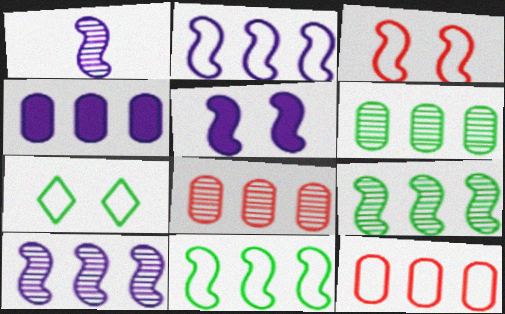[[1, 2, 5], 
[4, 6, 12]]